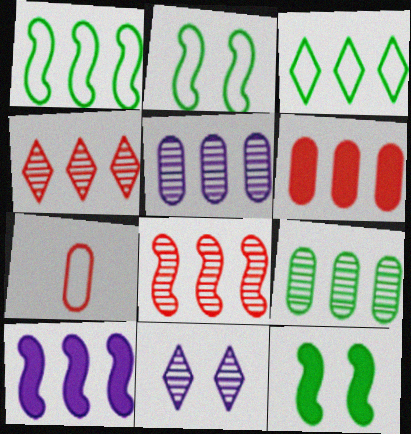[[1, 8, 10]]